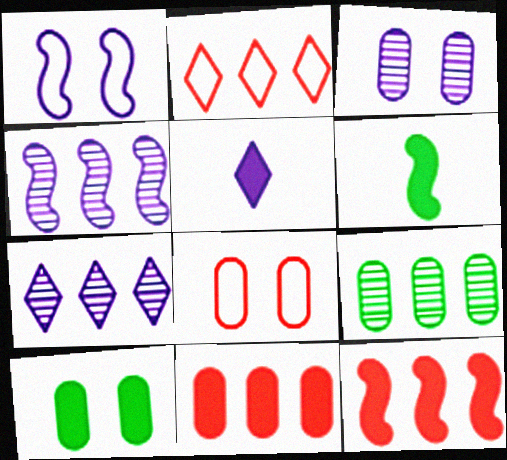[[2, 3, 6], 
[3, 8, 10], 
[5, 10, 12], 
[6, 7, 8]]